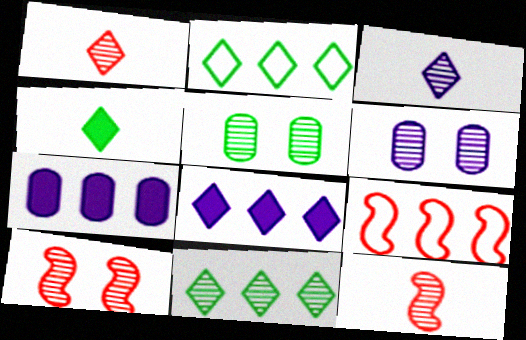[[4, 6, 9], 
[6, 11, 12], 
[7, 9, 11]]